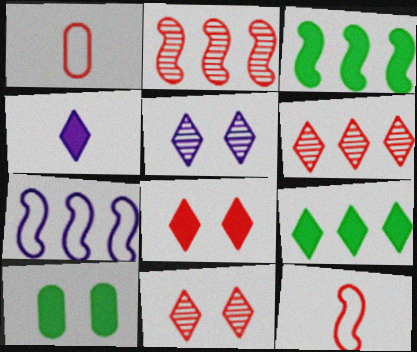[[1, 2, 8], 
[1, 3, 5], 
[2, 3, 7], 
[4, 8, 9]]